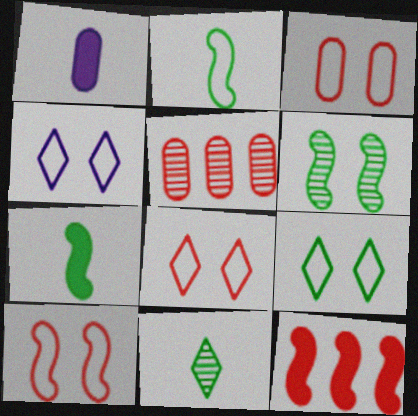[[3, 8, 10], 
[4, 5, 7], 
[4, 8, 9]]